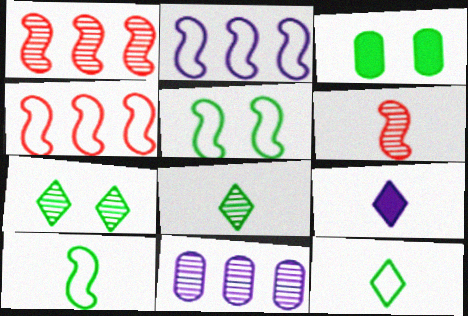[[3, 5, 7], 
[6, 7, 11]]